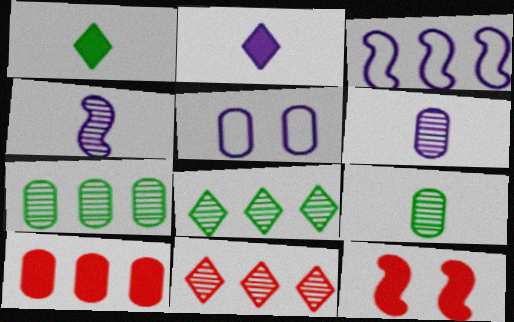[[3, 8, 10], 
[5, 9, 10]]